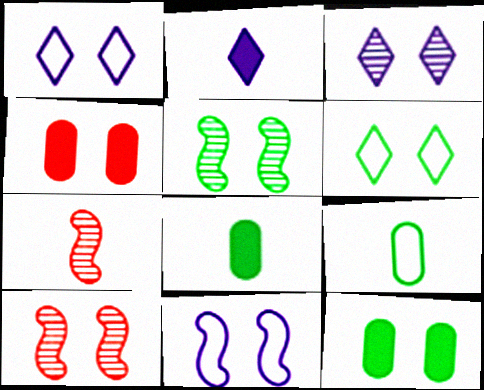[[1, 4, 5], 
[1, 10, 12], 
[2, 7, 9], 
[5, 6, 12]]